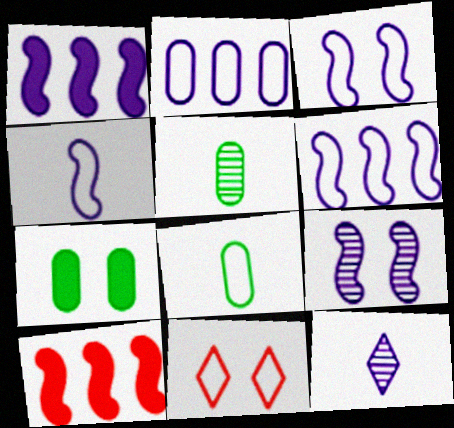[[1, 4, 9], 
[1, 5, 11], 
[3, 4, 6], 
[6, 8, 11], 
[7, 9, 11]]